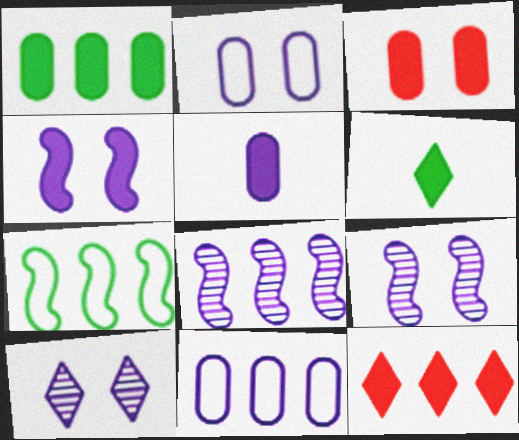[[1, 3, 5], 
[2, 4, 10]]